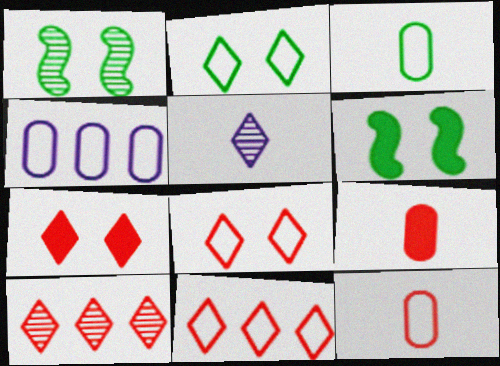[]